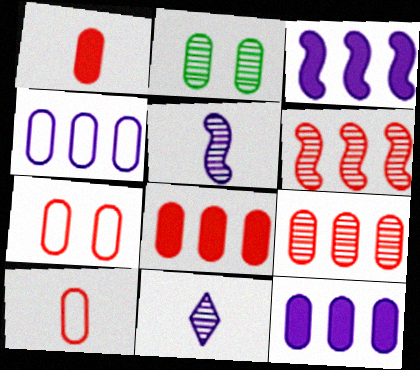[[1, 2, 4], 
[1, 7, 9], 
[2, 6, 11], 
[2, 10, 12]]